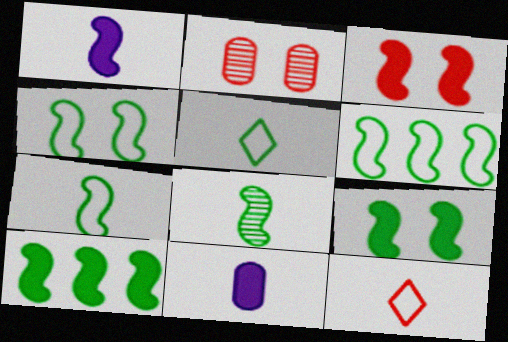[[1, 3, 10], 
[4, 6, 7], 
[4, 8, 10], 
[6, 8, 9], 
[8, 11, 12]]